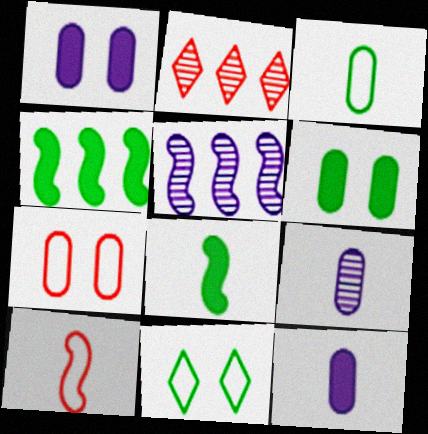[]